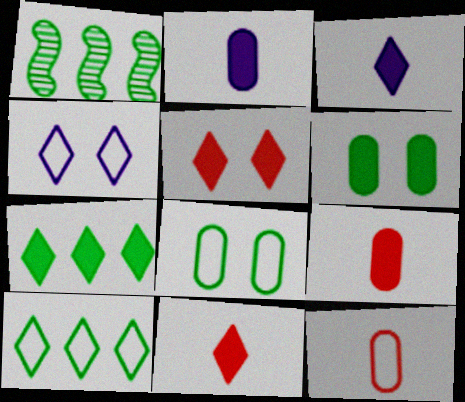[[1, 4, 9], 
[3, 5, 7]]